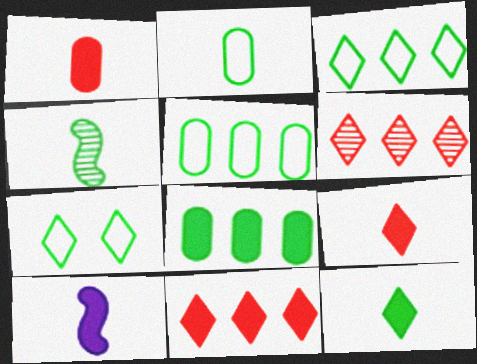[[1, 10, 12], 
[2, 4, 12], 
[4, 7, 8]]